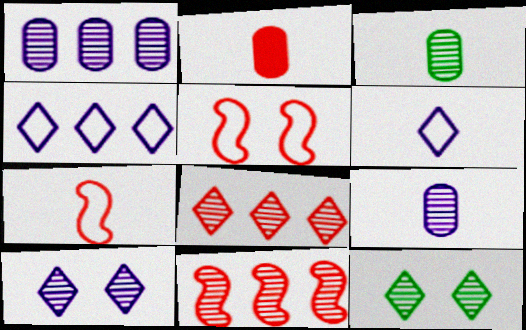[[2, 5, 8], 
[3, 10, 11], 
[9, 11, 12]]